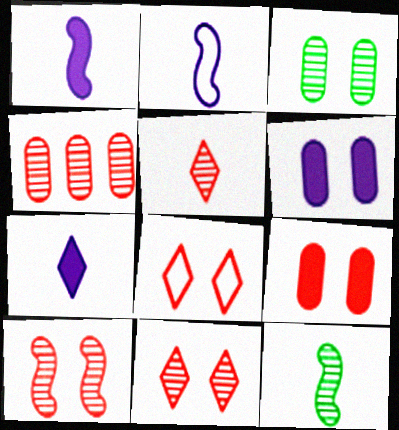[[4, 5, 10], 
[8, 9, 10]]